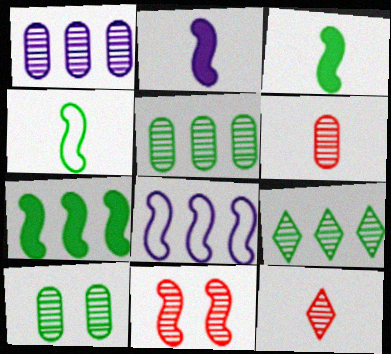[[1, 6, 10], 
[3, 8, 11]]